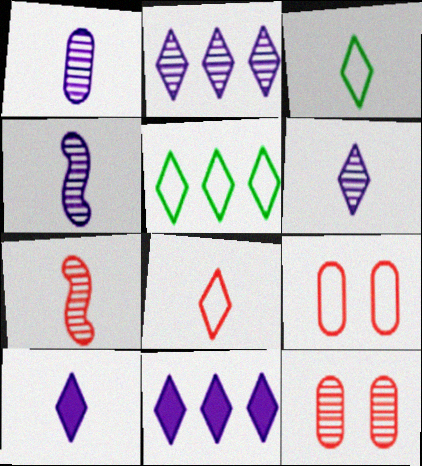[[1, 4, 6]]